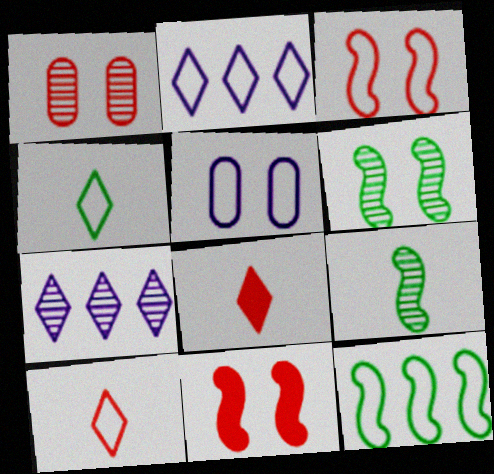[[1, 7, 9], 
[5, 10, 12]]